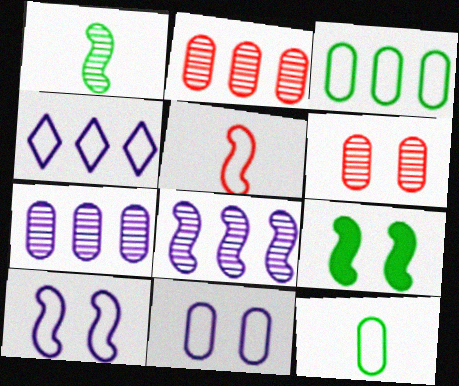[[5, 8, 9]]